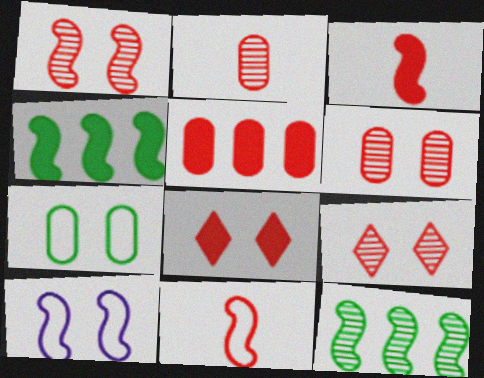[[1, 6, 9], 
[3, 5, 8], 
[3, 10, 12], 
[5, 9, 11]]